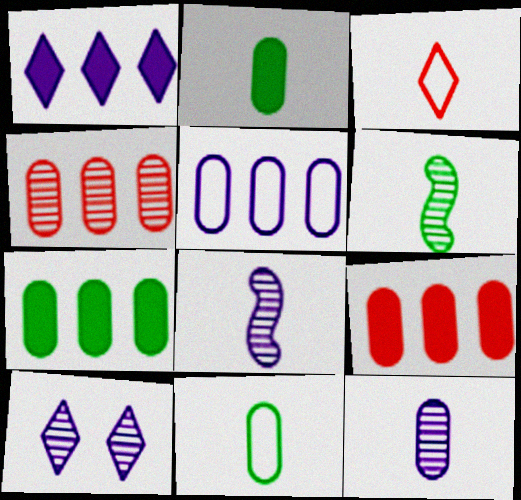[[2, 3, 8], 
[4, 5, 7], 
[4, 6, 10]]